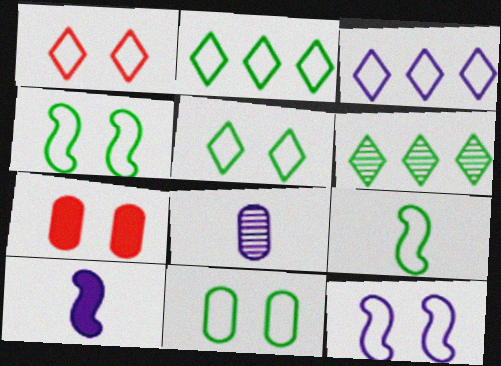[[1, 11, 12], 
[2, 9, 11], 
[4, 5, 11]]